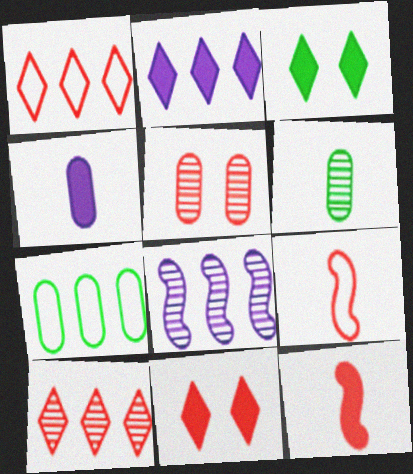[[1, 5, 12], 
[4, 5, 7]]